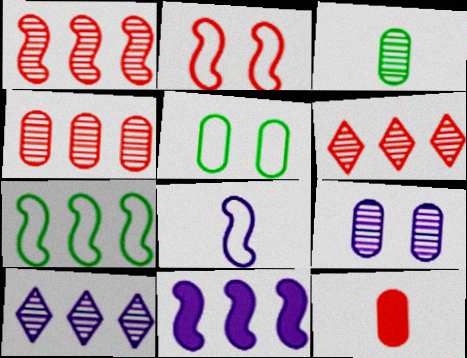[[1, 4, 6], 
[1, 7, 11], 
[2, 6, 12], 
[2, 7, 8], 
[3, 4, 9]]